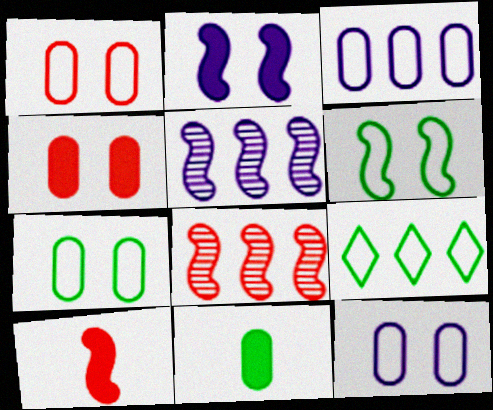[[1, 7, 12], 
[5, 6, 10]]